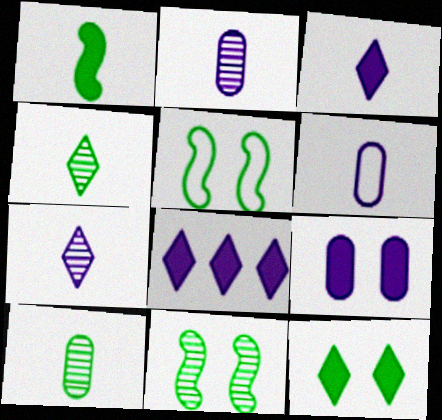[]